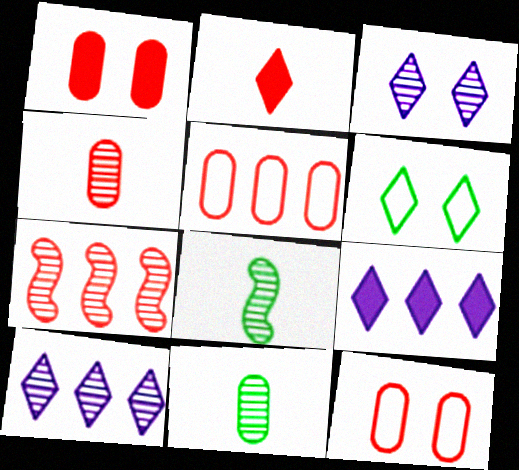[[1, 4, 5], 
[2, 6, 10], 
[2, 7, 12], 
[3, 7, 11], 
[8, 9, 12]]